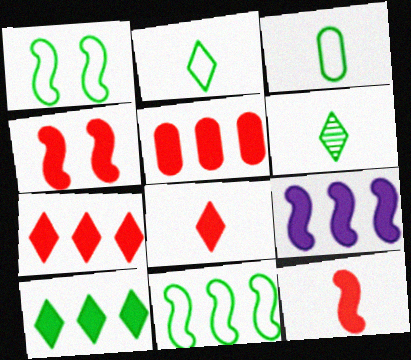[[4, 5, 8], 
[5, 9, 10]]